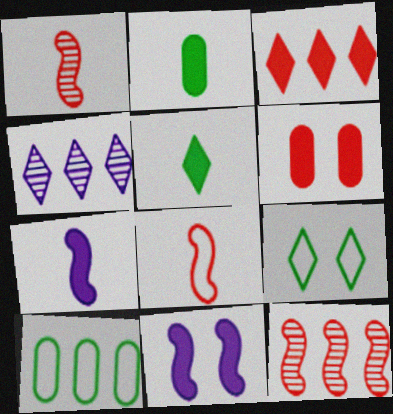[[2, 3, 11]]